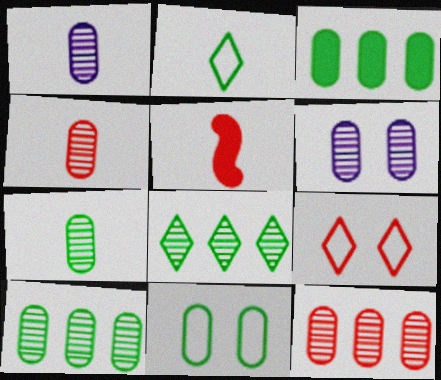[[1, 2, 5], 
[1, 4, 7], 
[3, 7, 11], 
[4, 6, 10], 
[5, 9, 12], 
[6, 7, 12]]